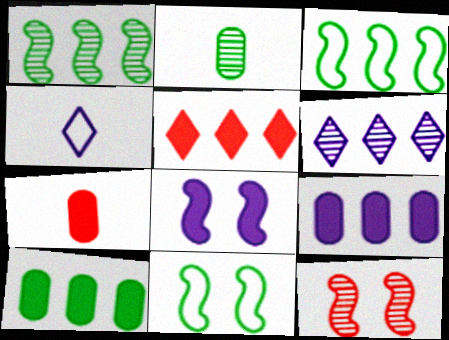[[2, 6, 12], 
[4, 10, 12], 
[6, 7, 11], 
[8, 11, 12]]